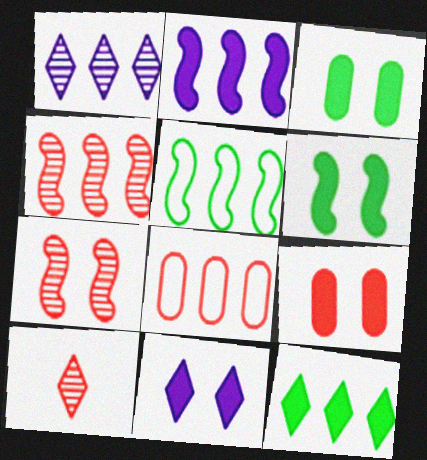[[2, 4, 5], 
[6, 9, 11]]